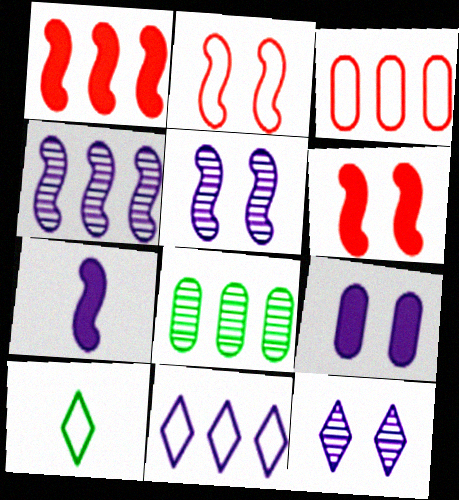[[1, 8, 11]]